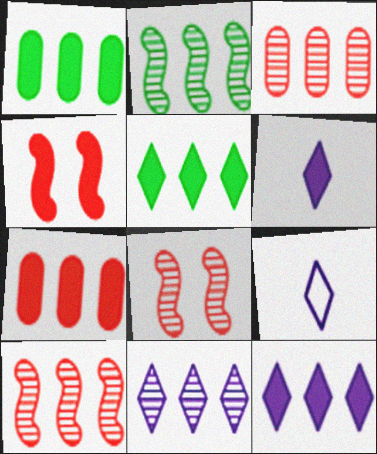[[1, 4, 6], 
[1, 8, 9], 
[2, 3, 11]]